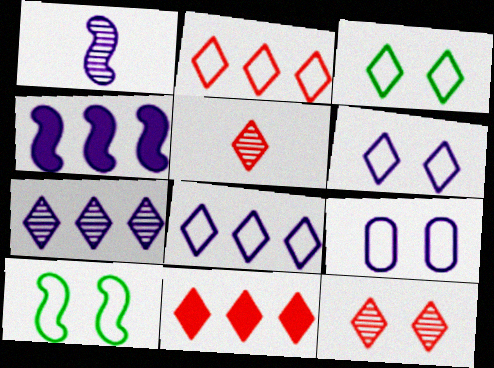[]